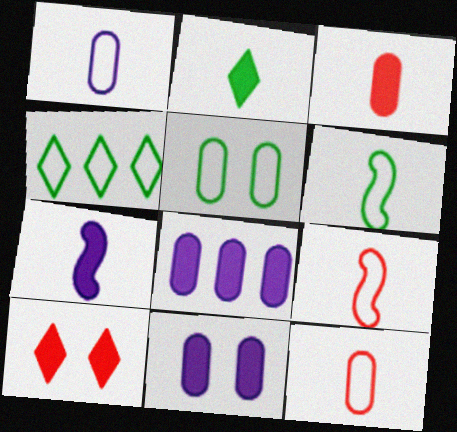[[2, 3, 7], 
[4, 5, 6]]